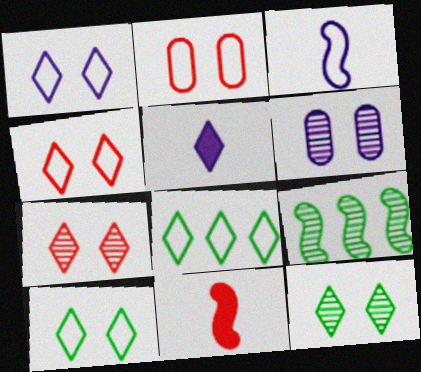[[1, 4, 10], 
[2, 3, 8], 
[2, 5, 9], 
[5, 7, 8], 
[6, 8, 11]]